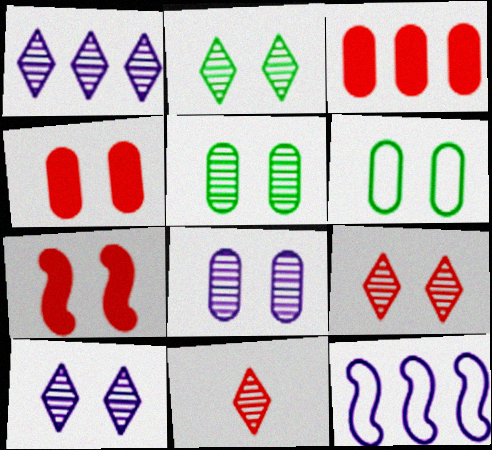[[1, 2, 11], 
[2, 9, 10], 
[4, 6, 8], 
[6, 7, 10]]